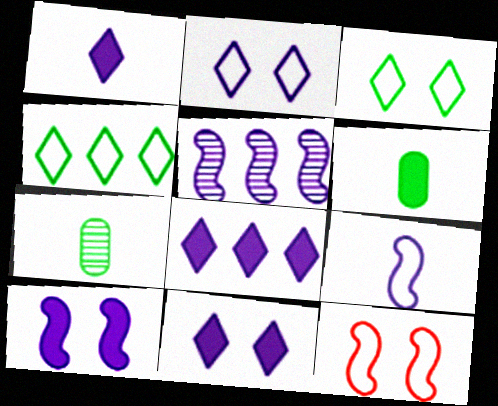[[1, 8, 11], 
[5, 9, 10], 
[7, 8, 12]]